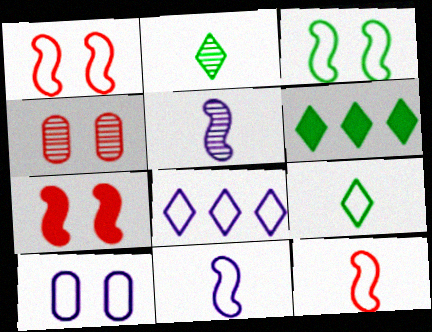[[4, 6, 11], 
[8, 10, 11]]